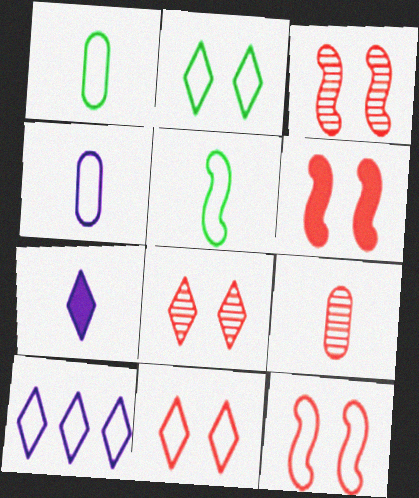[[1, 10, 12], 
[3, 6, 12], 
[5, 7, 9]]